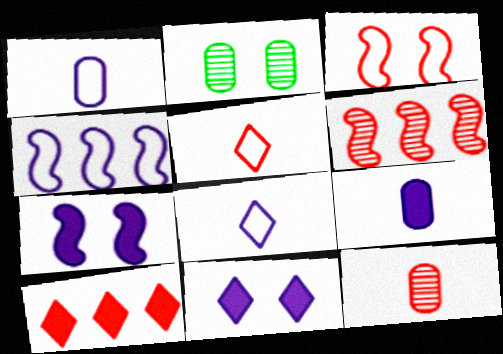[[2, 3, 11], 
[3, 10, 12]]